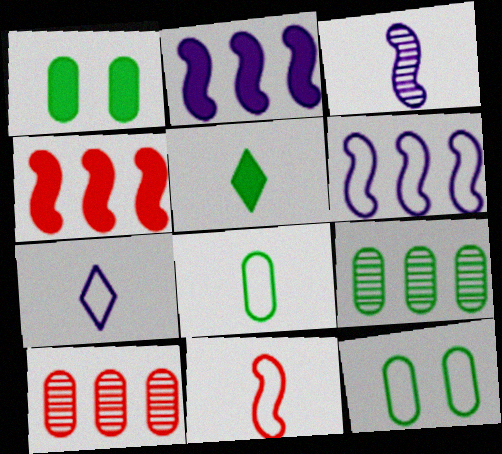[[1, 8, 9], 
[7, 8, 11]]